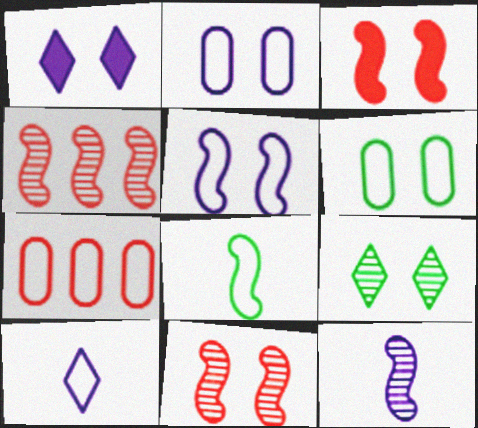[[1, 6, 11], 
[2, 3, 9]]